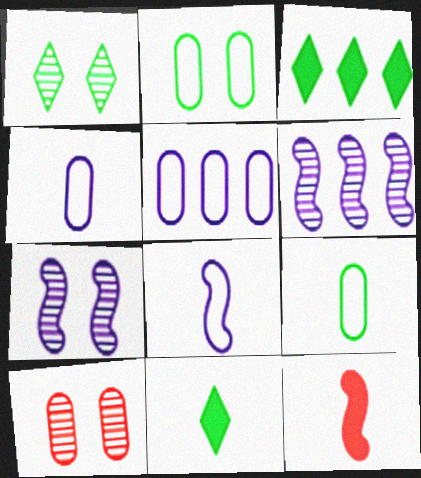[[1, 5, 12], 
[1, 7, 10], 
[3, 8, 10]]